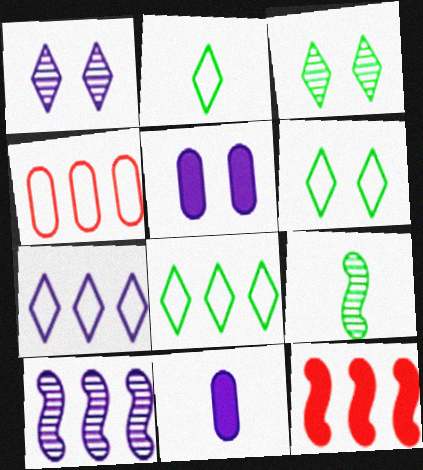[[2, 6, 8]]